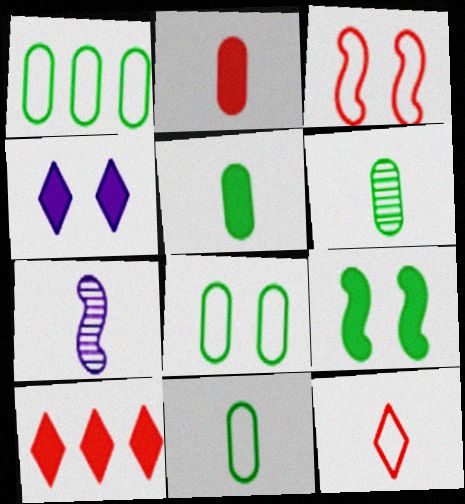[[1, 8, 11], 
[5, 6, 11], 
[5, 7, 12], 
[7, 8, 10]]